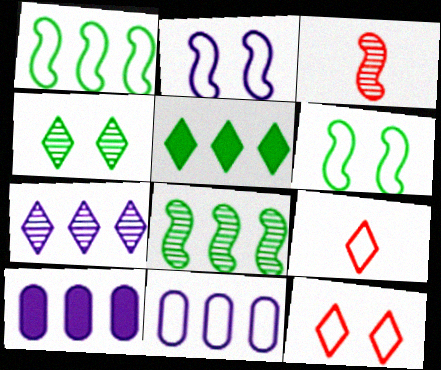[[6, 9, 11]]